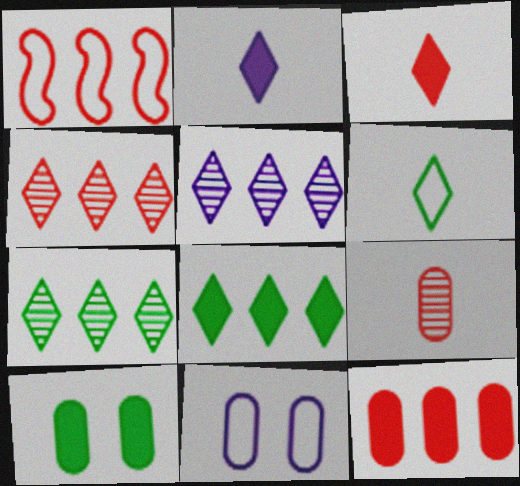[[1, 4, 12], 
[1, 6, 11], 
[4, 5, 7]]